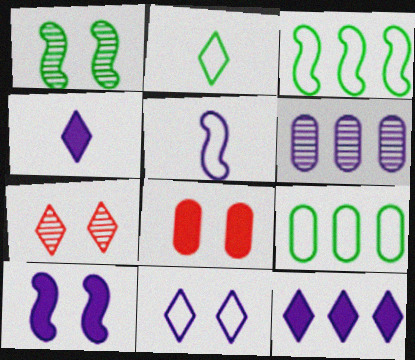[[1, 8, 11], 
[2, 7, 12]]